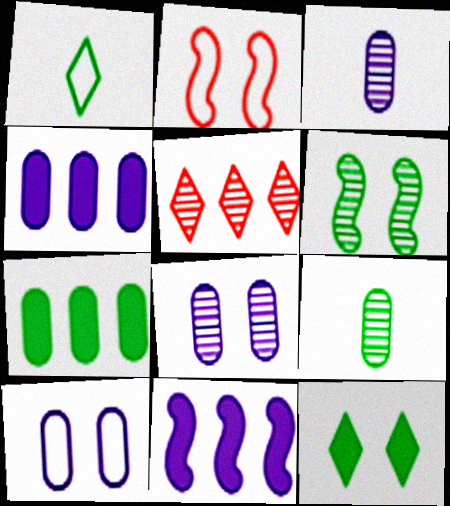[[1, 6, 7], 
[2, 8, 12], 
[3, 4, 10], 
[3, 5, 6]]